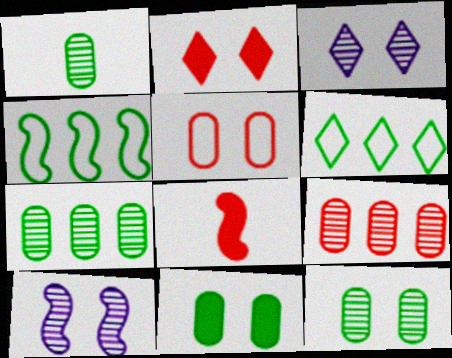[[1, 7, 12], 
[4, 8, 10]]